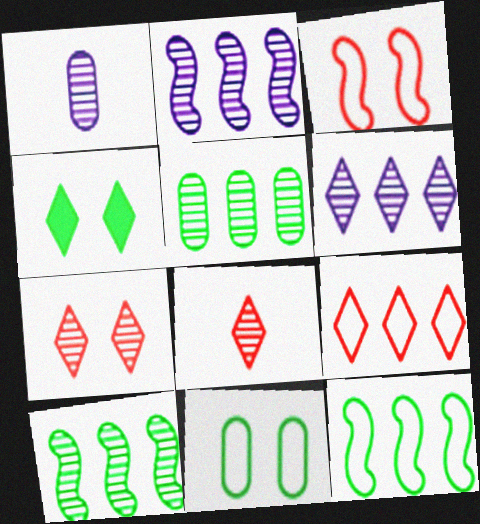[[1, 7, 10]]